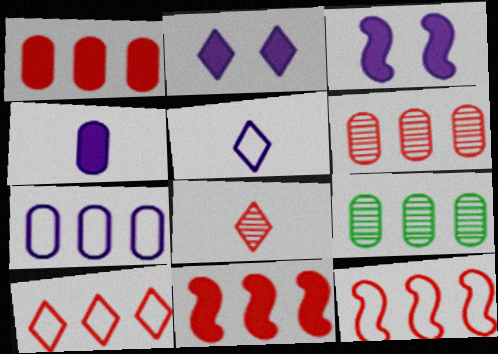[[1, 7, 9], 
[6, 10, 11]]